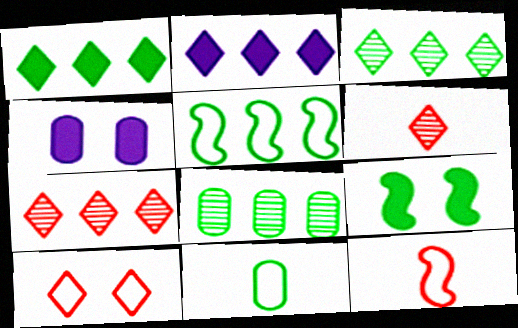[[1, 5, 8], 
[3, 4, 12], 
[3, 9, 11], 
[4, 5, 6]]